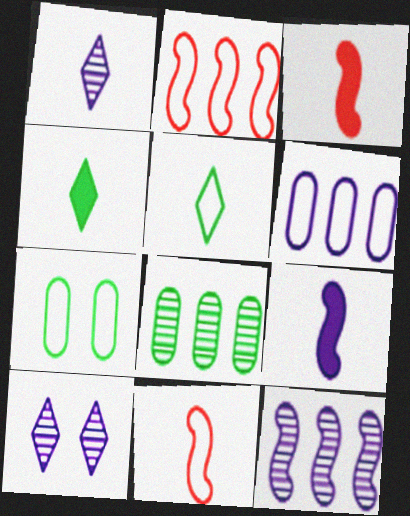[[6, 9, 10]]